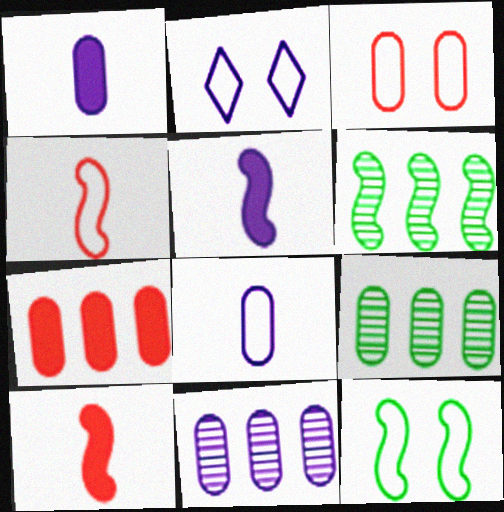[[1, 3, 9], 
[2, 3, 12], 
[2, 5, 11], 
[2, 9, 10]]